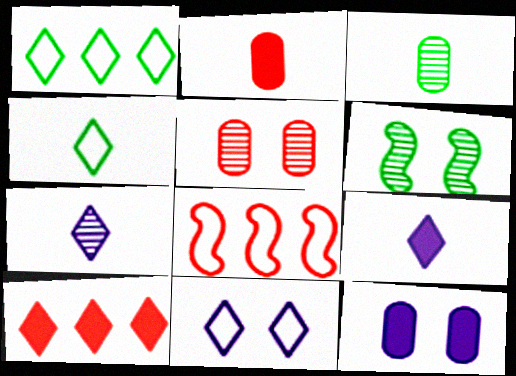[]